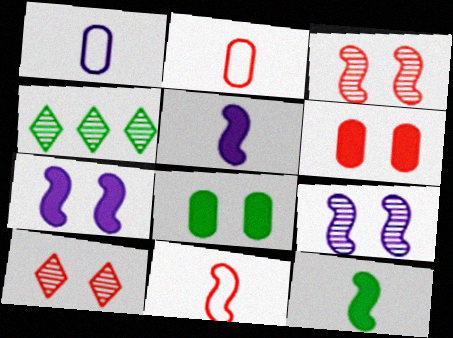[[2, 4, 7]]